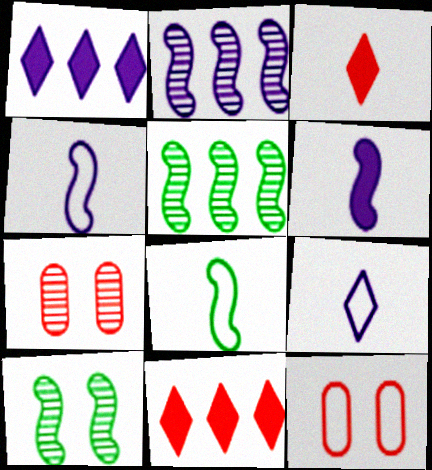[[1, 7, 8]]